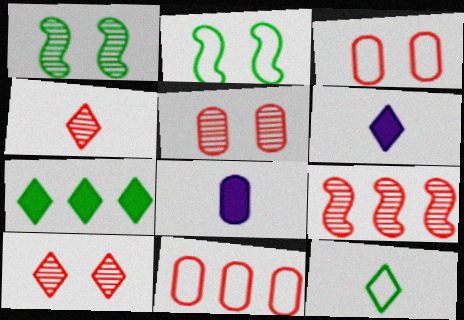[[1, 6, 11], 
[4, 5, 9], 
[4, 6, 12]]